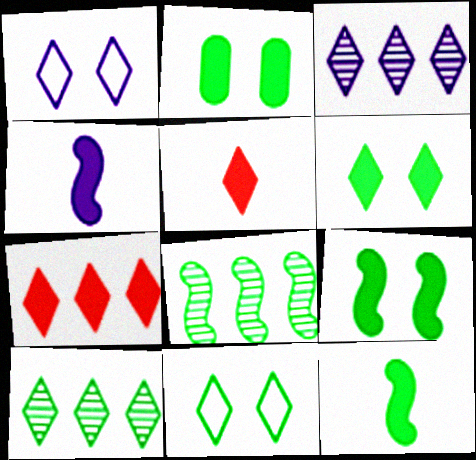[[1, 5, 10], 
[2, 4, 7], 
[2, 6, 9], 
[3, 5, 11]]